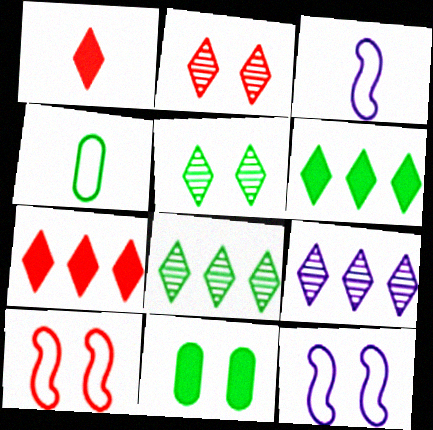[[2, 11, 12]]